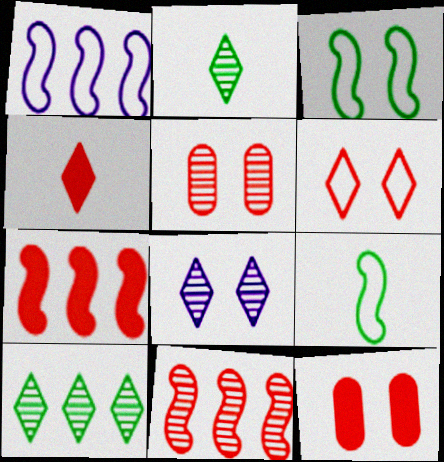[[1, 2, 12], 
[3, 8, 12], 
[4, 7, 12]]